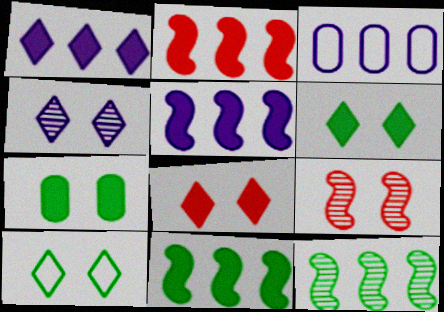[[2, 5, 11], 
[4, 8, 10]]